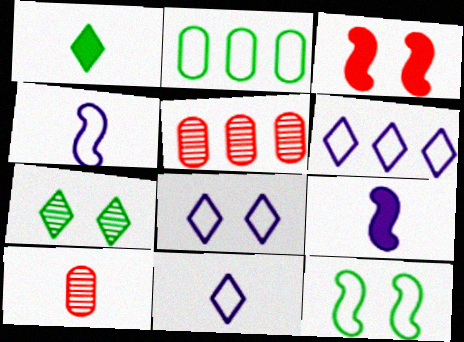[[1, 4, 10], 
[6, 8, 11]]